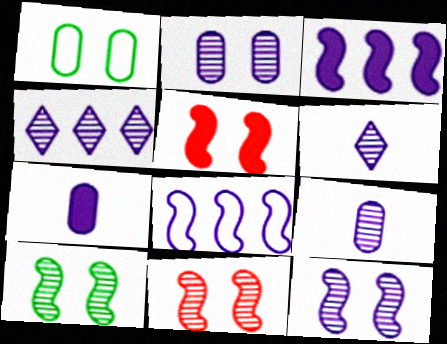[[4, 9, 12], 
[10, 11, 12]]